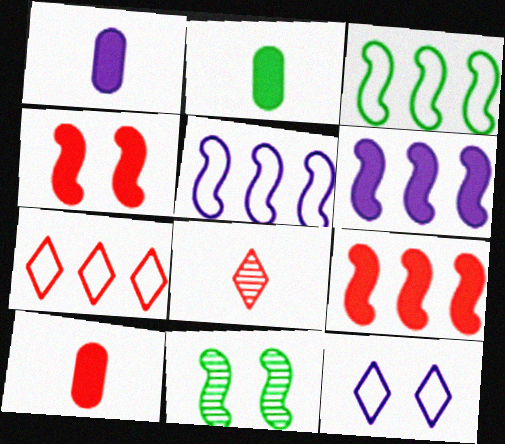[[1, 2, 10], 
[1, 7, 11]]